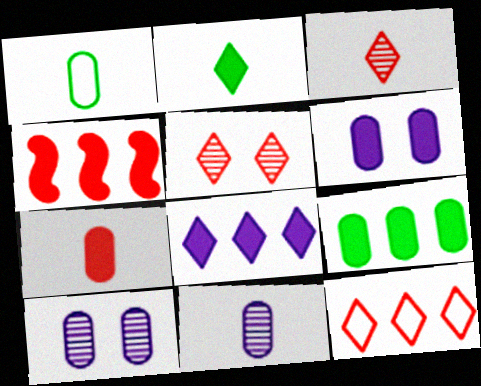[[1, 7, 11], 
[2, 4, 6], 
[4, 8, 9], 
[6, 7, 9]]